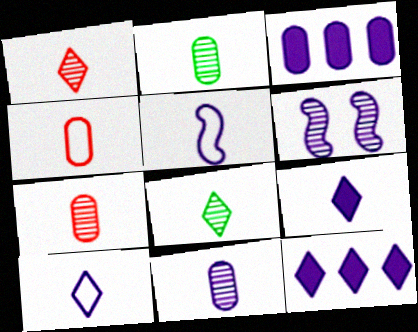[[2, 7, 11], 
[3, 6, 10], 
[5, 9, 11]]